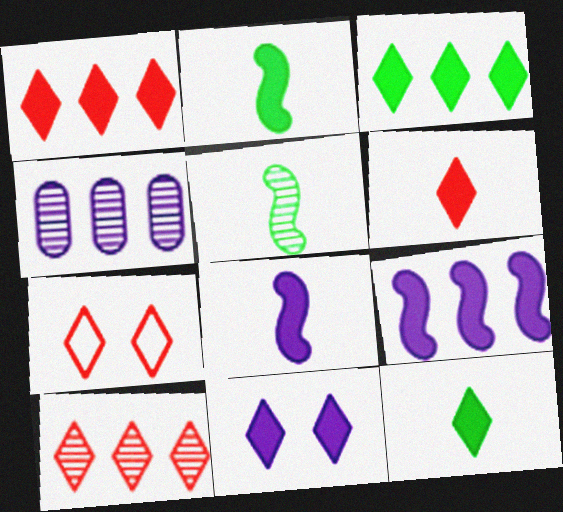[[1, 11, 12], 
[2, 4, 7], 
[3, 6, 11], 
[6, 7, 10]]